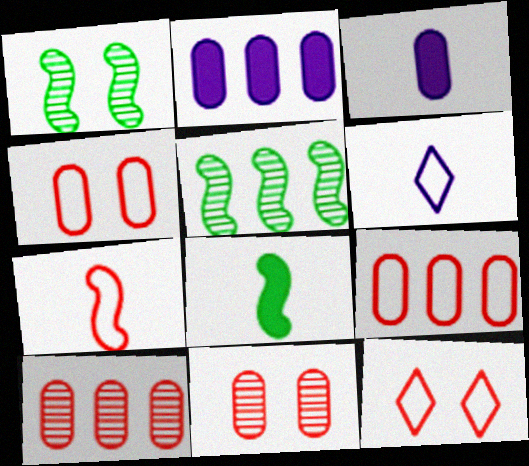[[3, 5, 12], 
[7, 9, 12]]